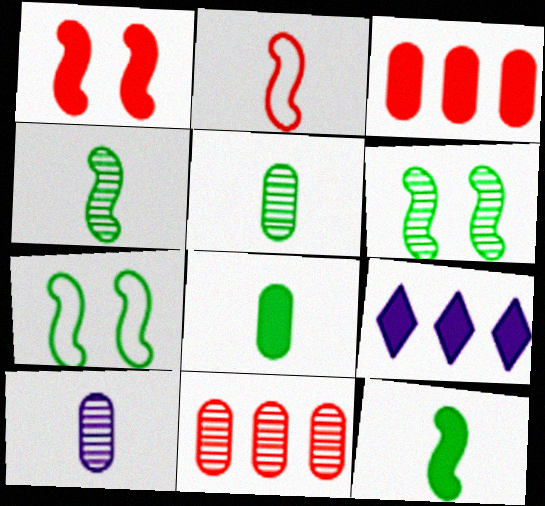[[1, 8, 9]]